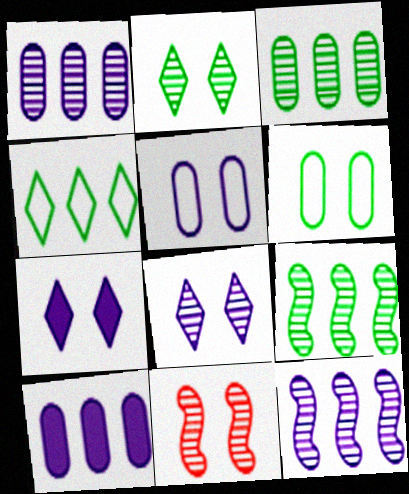[[6, 7, 11]]